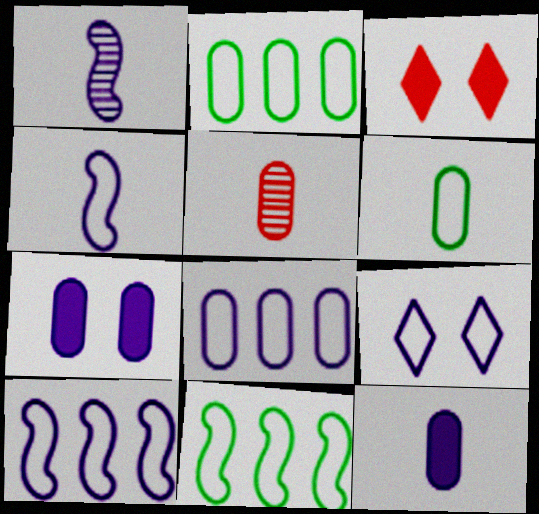[[1, 2, 3], 
[2, 5, 7], 
[4, 8, 9], 
[5, 6, 12]]